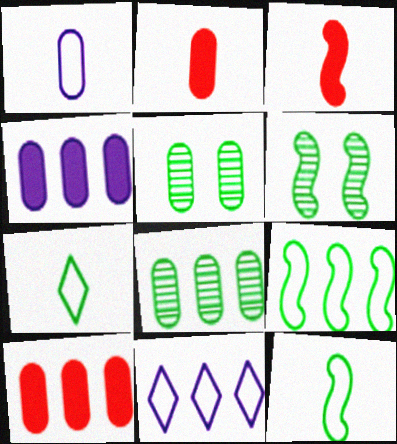[[1, 5, 10], 
[2, 6, 11], 
[3, 5, 11]]